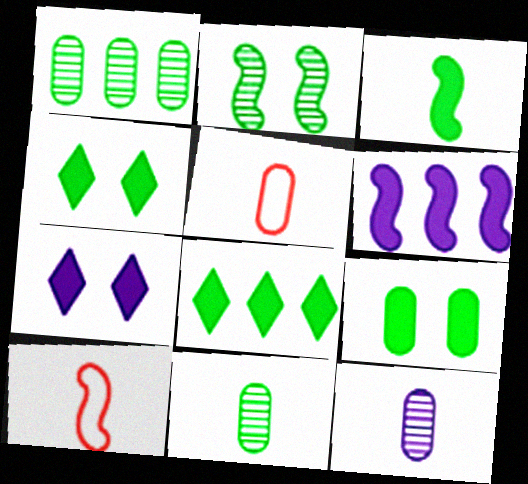[[1, 7, 10], 
[2, 6, 10], 
[3, 8, 9]]